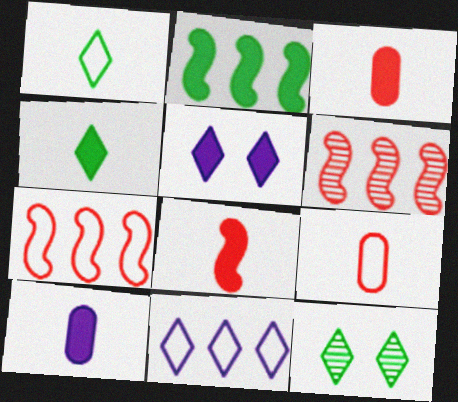[[2, 3, 5], 
[4, 8, 10], 
[7, 10, 12]]